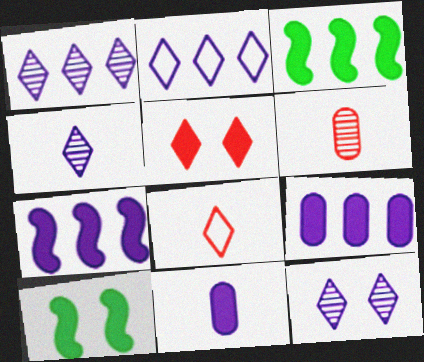[[1, 4, 12], 
[2, 6, 10], 
[3, 5, 11]]